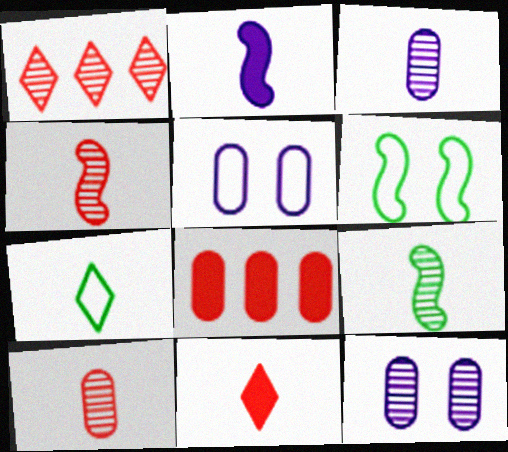[[1, 9, 12], 
[2, 7, 10]]